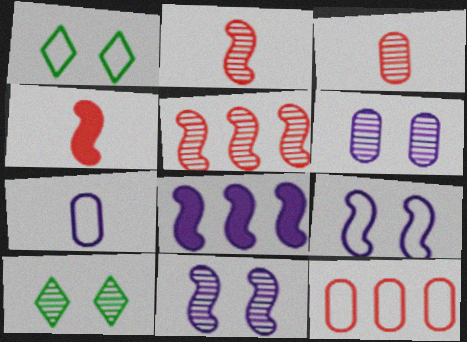[[1, 3, 8]]